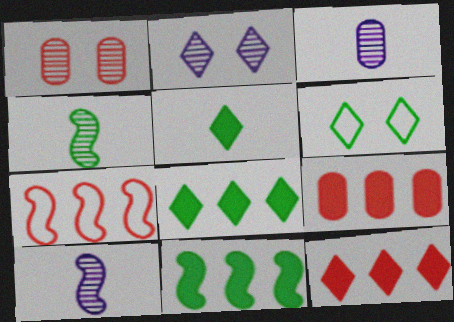[[6, 9, 10]]